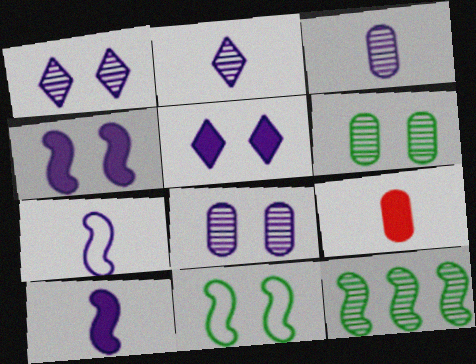[]